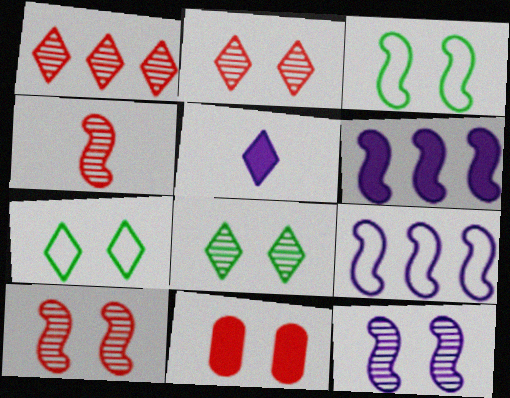[[1, 5, 7], 
[3, 4, 6], 
[7, 11, 12]]